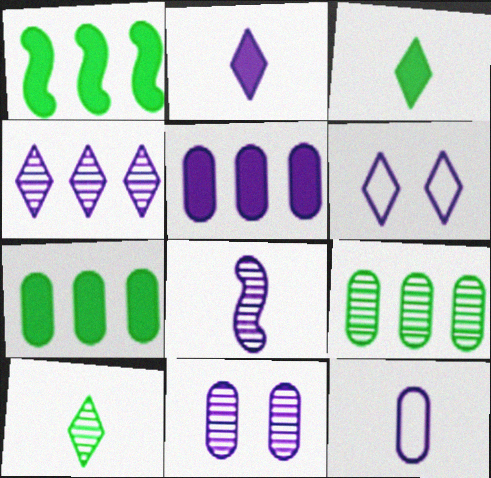[[2, 4, 6], 
[2, 8, 12], 
[4, 8, 11], 
[5, 6, 8], 
[5, 11, 12]]